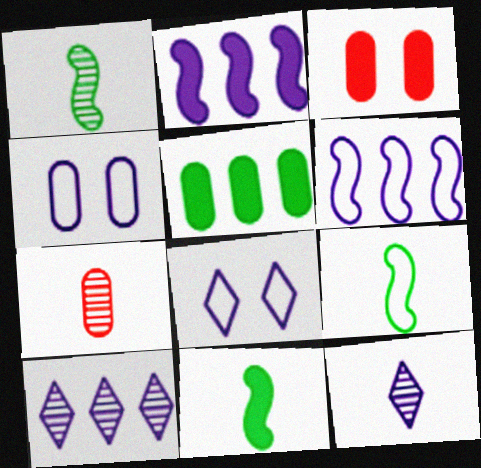[[1, 7, 12], 
[1, 9, 11], 
[2, 4, 12], 
[3, 9, 10], 
[4, 5, 7]]